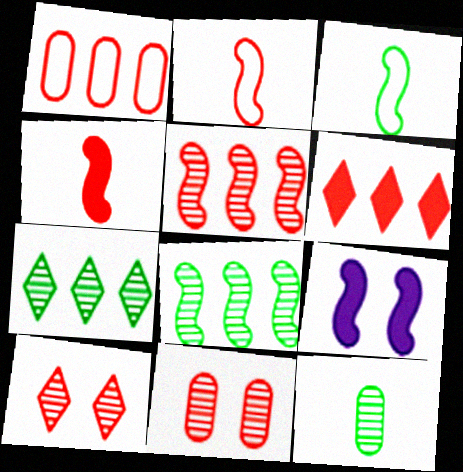[[1, 4, 10], 
[1, 5, 6], 
[2, 6, 11], 
[2, 8, 9], 
[3, 5, 9]]